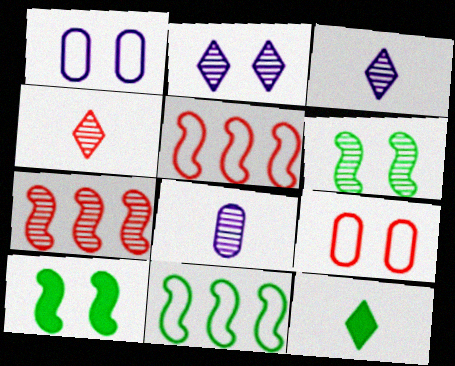[[1, 7, 12], 
[2, 9, 10]]